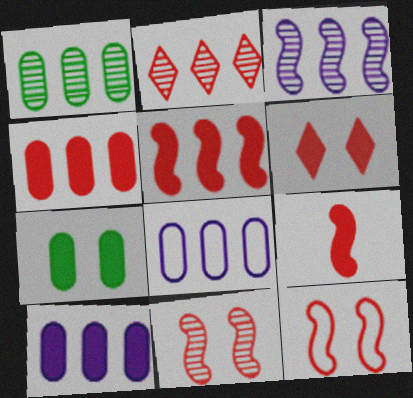[[1, 2, 3], 
[1, 4, 8], 
[4, 6, 9]]